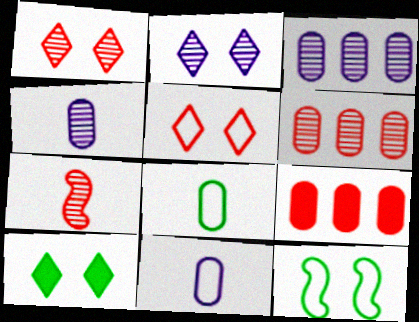[[1, 6, 7], 
[2, 5, 10], 
[5, 7, 9]]